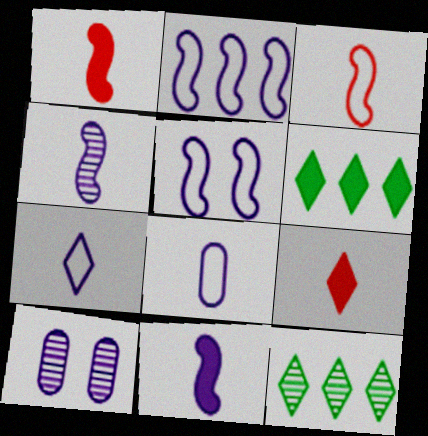[[3, 6, 10]]